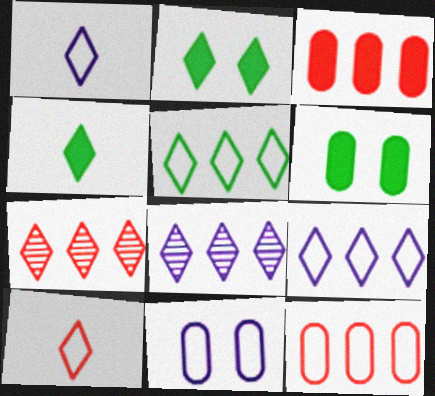[[1, 2, 7], 
[2, 8, 10]]